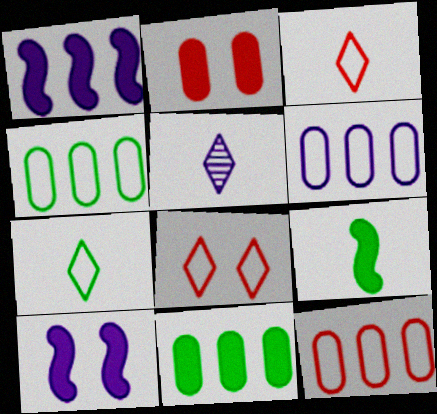[[4, 6, 12], 
[5, 6, 10]]